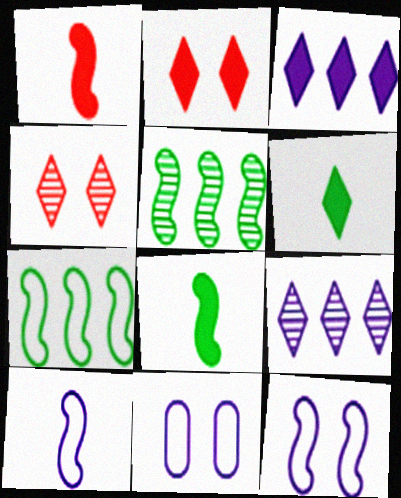[[1, 5, 12], 
[2, 3, 6]]